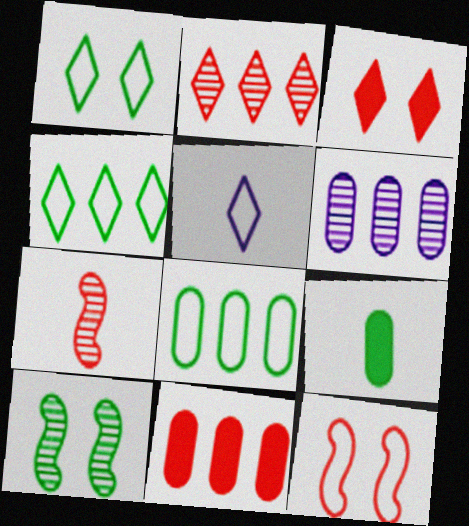[[4, 9, 10], 
[5, 7, 9], 
[5, 8, 12], 
[5, 10, 11], 
[6, 8, 11]]